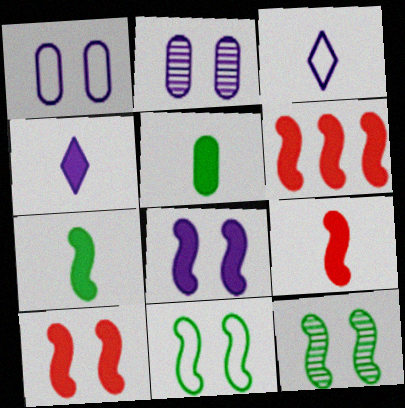[[4, 5, 9], 
[6, 7, 8], 
[6, 9, 10]]